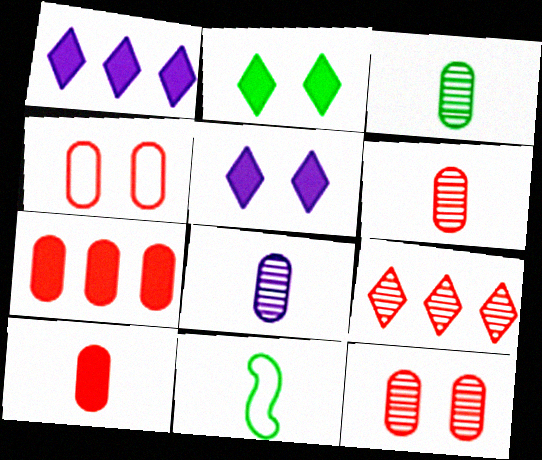[[1, 11, 12], 
[3, 6, 8], 
[4, 6, 7]]